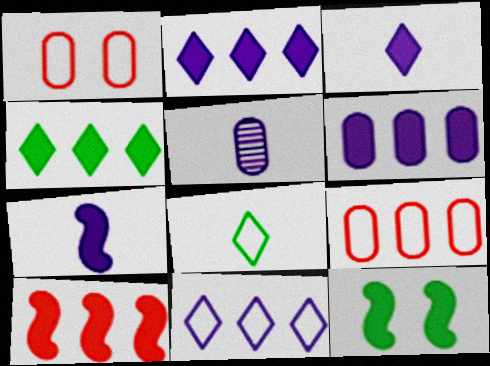[[4, 6, 10], 
[7, 10, 12]]